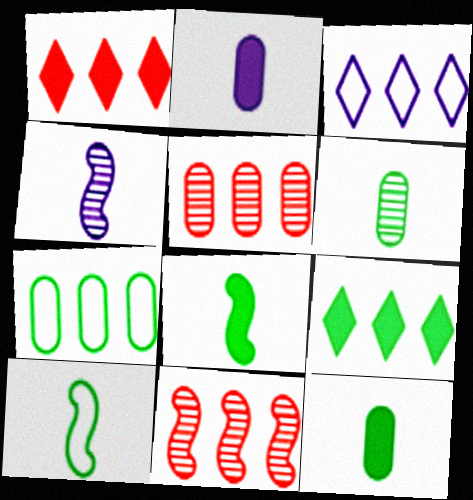[]